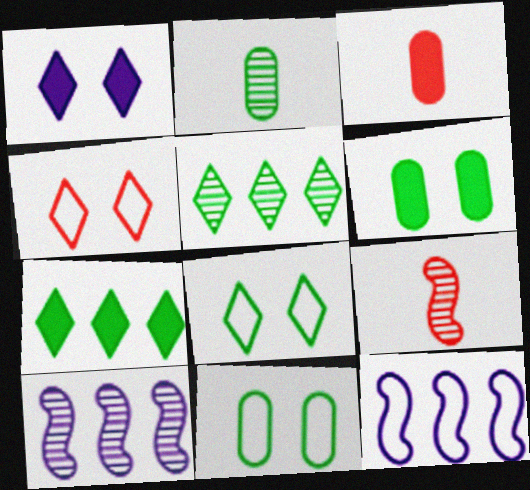[[3, 8, 10]]